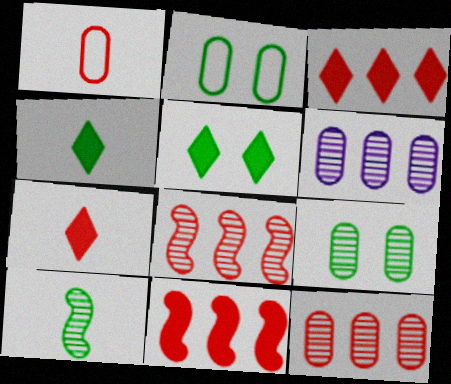[]